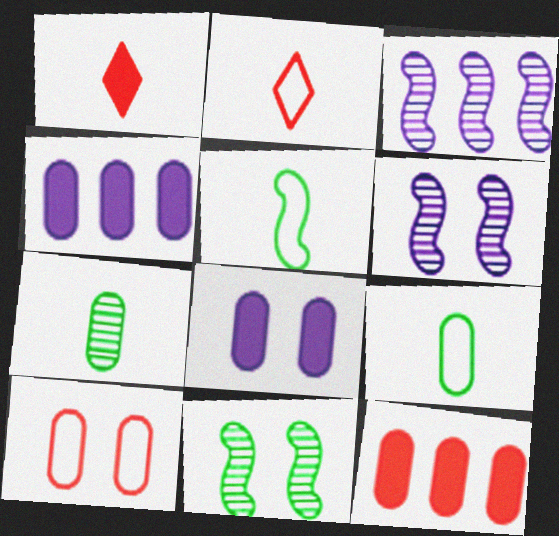[[2, 4, 11], 
[4, 7, 10]]